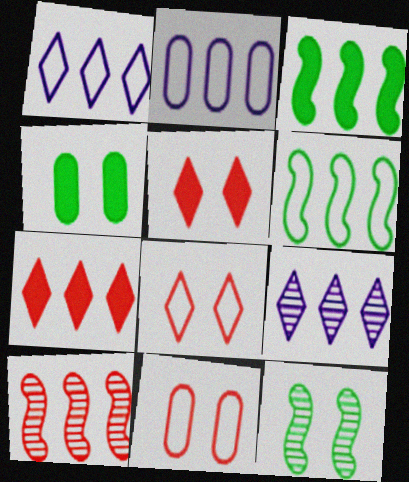[]